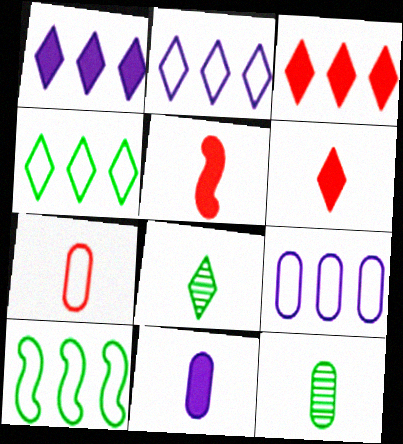[[7, 11, 12]]